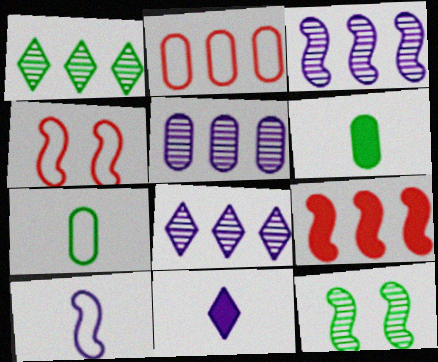[[2, 11, 12], 
[3, 5, 8], 
[4, 6, 8], 
[9, 10, 12]]